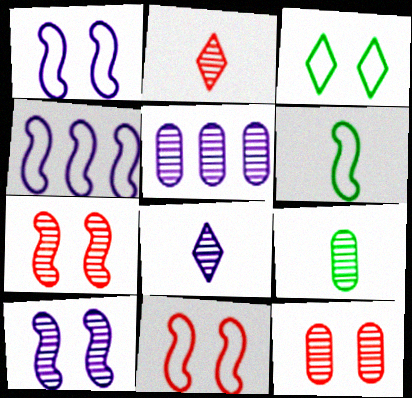[[4, 6, 11], 
[5, 8, 10], 
[5, 9, 12]]